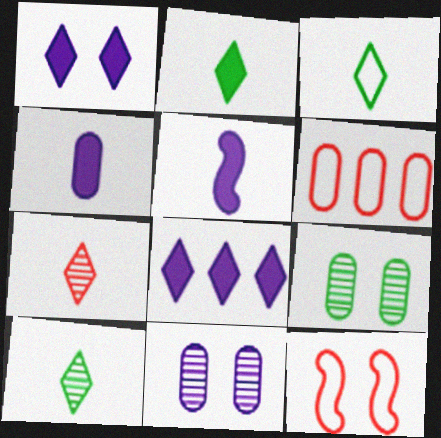[[1, 9, 12], 
[2, 3, 10], 
[4, 6, 9]]